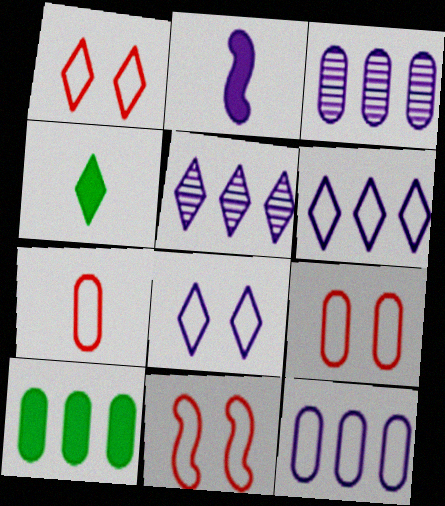[[1, 4, 5], 
[1, 9, 11], 
[2, 3, 8], 
[3, 4, 11]]